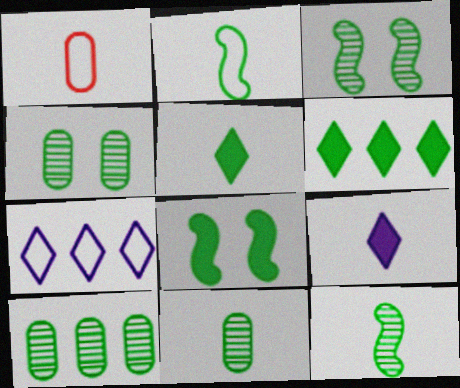[[1, 9, 12], 
[2, 4, 6], 
[2, 5, 11], 
[4, 10, 11]]